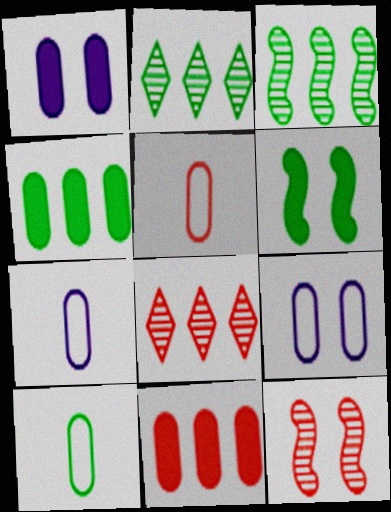[[2, 6, 10], 
[5, 7, 10], 
[6, 7, 8]]